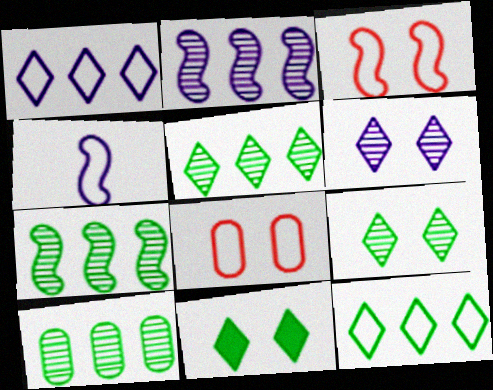[[4, 8, 12], 
[5, 7, 10]]